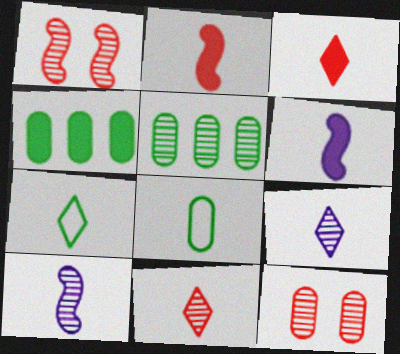[[1, 5, 9], 
[2, 8, 9], 
[3, 7, 9], 
[3, 8, 10], 
[6, 8, 11]]